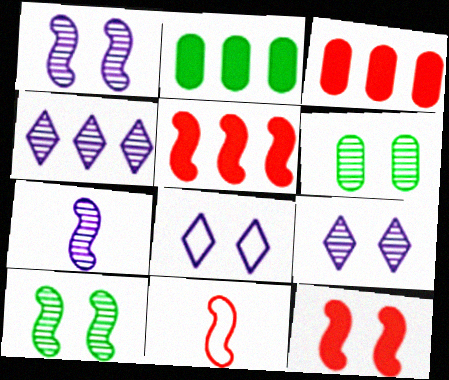[[2, 9, 11], 
[6, 8, 12]]